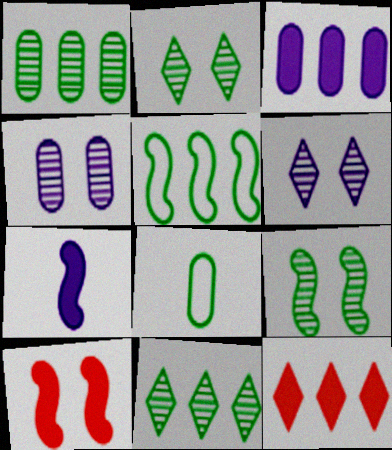[]